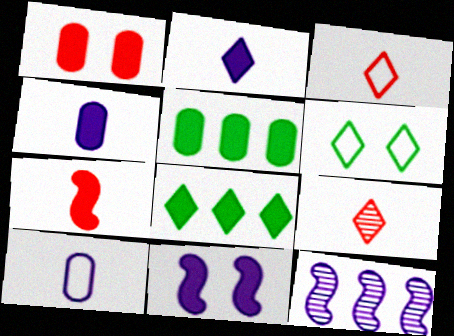[[1, 4, 5]]